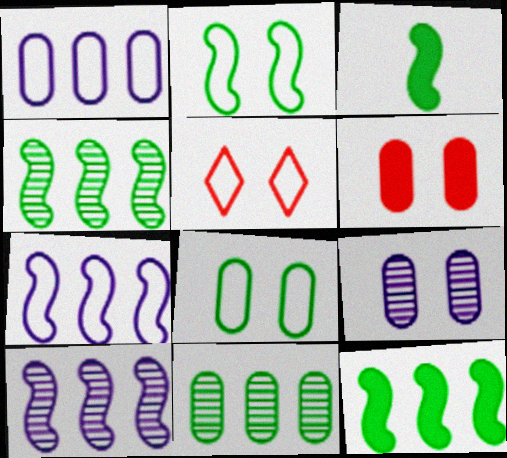[[2, 3, 4], 
[6, 8, 9]]